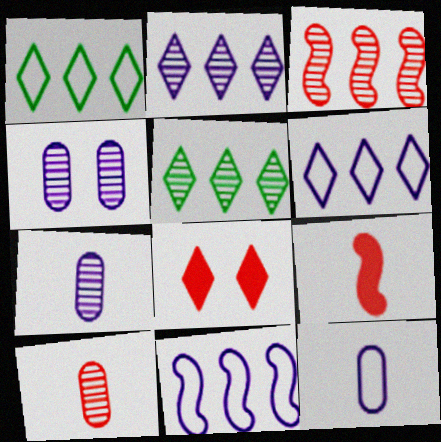[[1, 4, 9]]